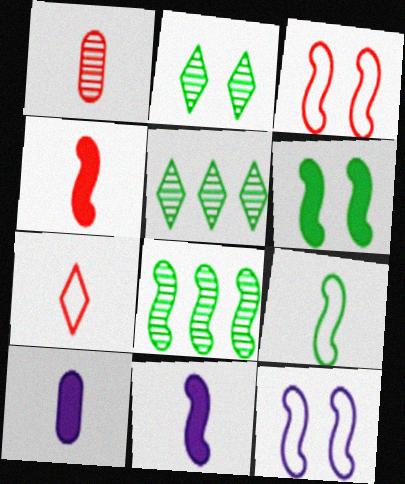[[1, 4, 7], 
[3, 5, 10], 
[3, 8, 11], 
[4, 8, 12], 
[6, 8, 9]]